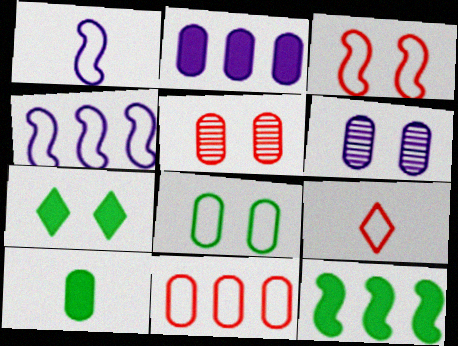[[3, 6, 7], 
[3, 9, 11], 
[4, 8, 9], 
[6, 9, 12], 
[6, 10, 11], 
[7, 10, 12]]